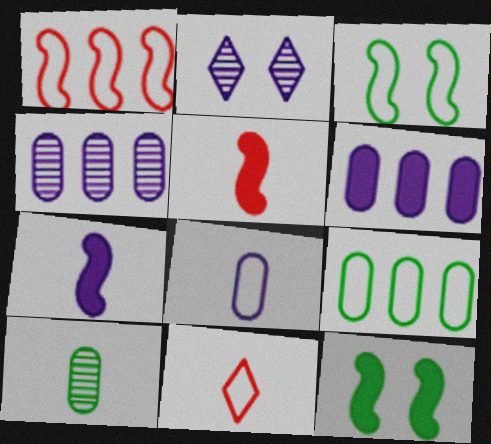[[2, 5, 9], 
[4, 11, 12], 
[7, 10, 11]]